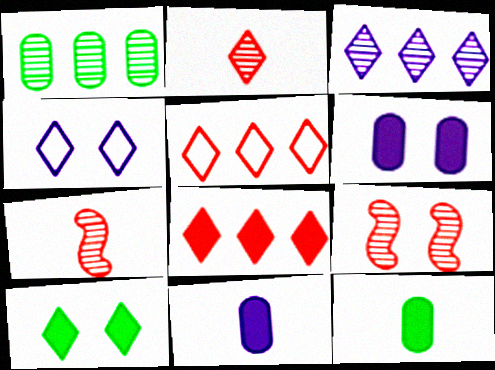[]